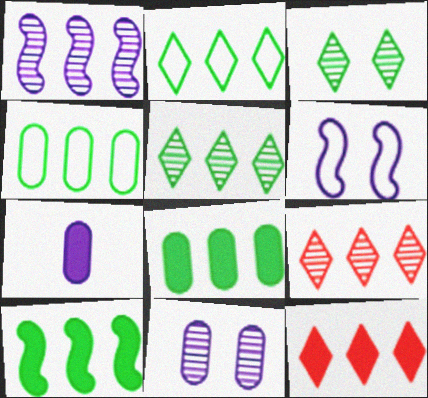[[1, 4, 12], 
[4, 5, 10]]